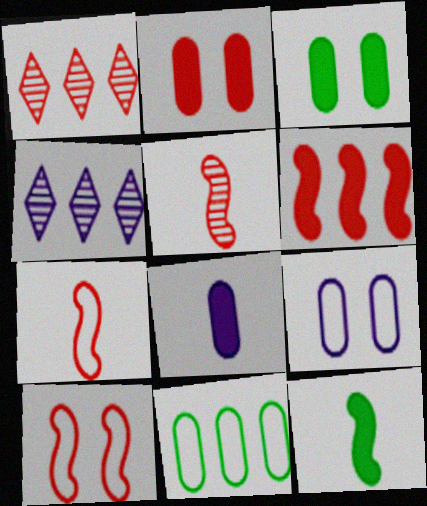[[1, 2, 7], 
[1, 9, 12], 
[3, 4, 7], 
[4, 6, 11], 
[5, 6, 10]]